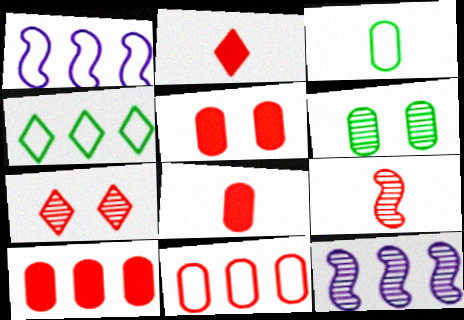[[1, 2, 6], 
[1, 4, 11], 
[4, 10, 12], 
[5, 8, 10]]